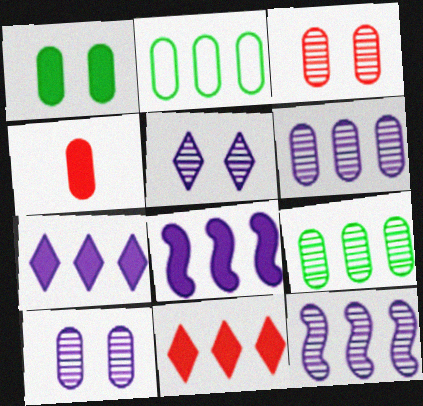[[2, 4, 10], 
[2, 11, 12]]